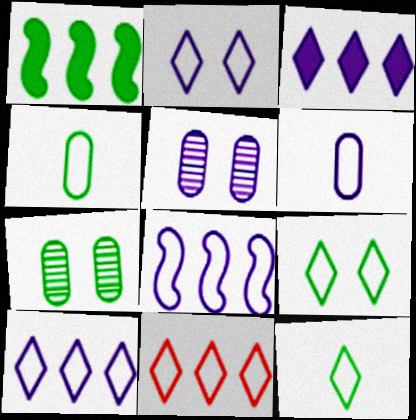[[1, 7, 12], 
[2, 6, 8], 
[2, 11, 12]]